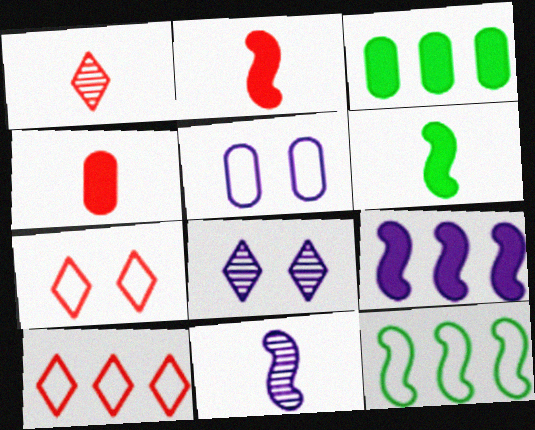[[3, 7, 11], 
[4, 8, 12]]